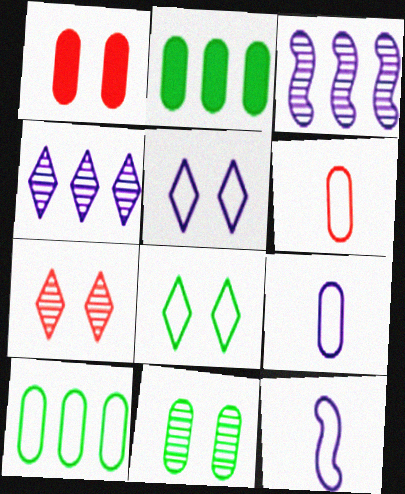[[2, 7, 12]]